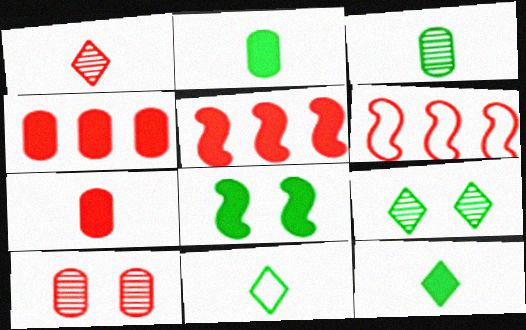[]